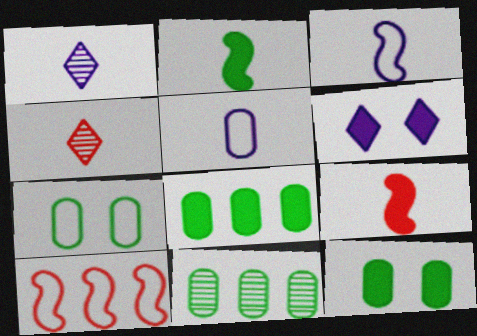[[1, 10, 12], 
[2, 4, 5], 
[6, 8, 9]]